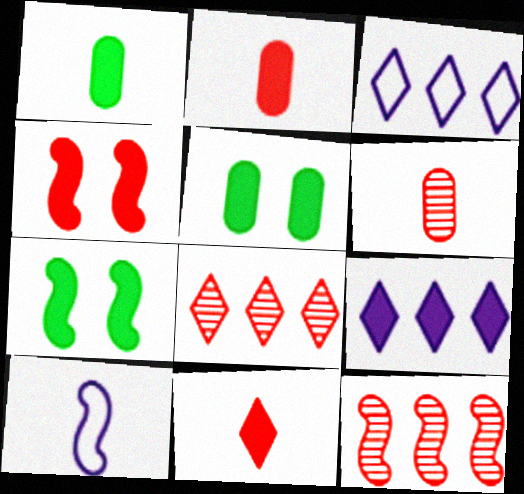[[1, 4, 9], 
[2, 7, 9], 
[3, 6, 7], 
[5, 8, 10], 
[7, 10, 12]]